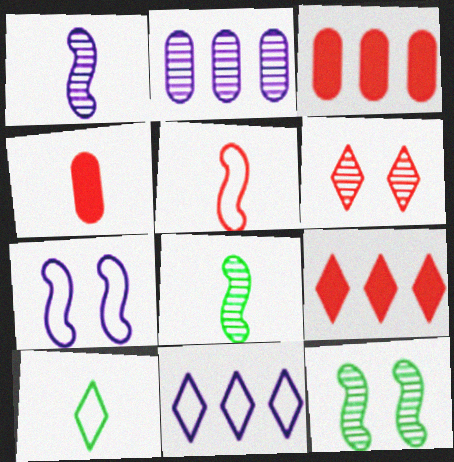[[1, 4, 10], 
[2, 6, 8], 
[3, 5, 6], 
[4, 11, 12]]